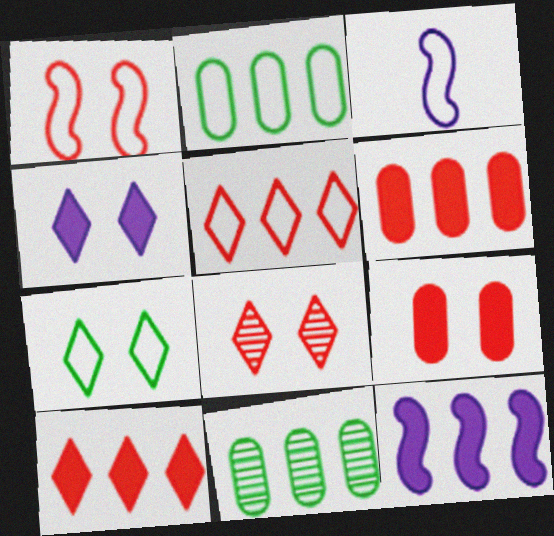[[1, 8, 9], 
[4, 7, 8], 
[5, 11, 12]]